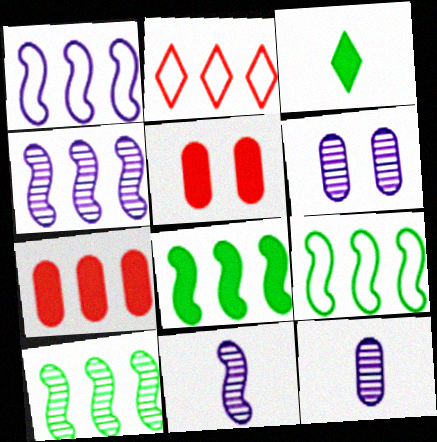[[8, 9, 10]]